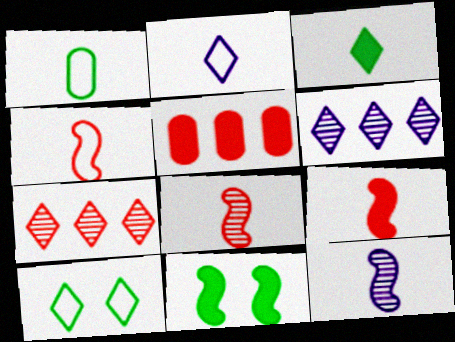[[1, 2, 4], 
[4, 8, 9], 
[5, 10, 12]]